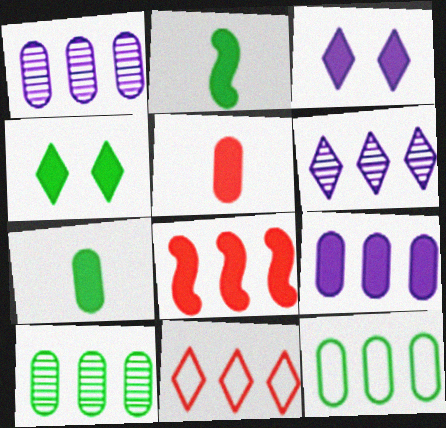[[3, 7, 8], 
[6, 8, 12]]